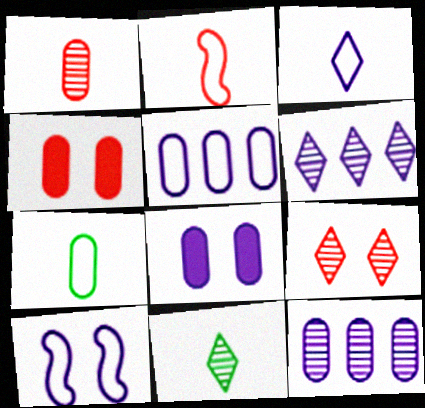[[2, 3, 7], 
[3, 5, 10], 
[4, 7, 12], 
[6, 9, 11]]